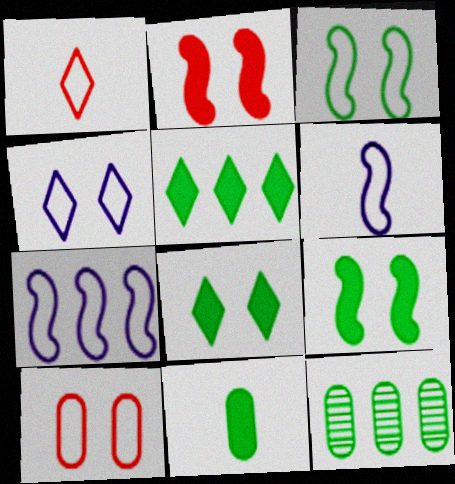[[3, 4, 10], 
[5, 9, 11]]